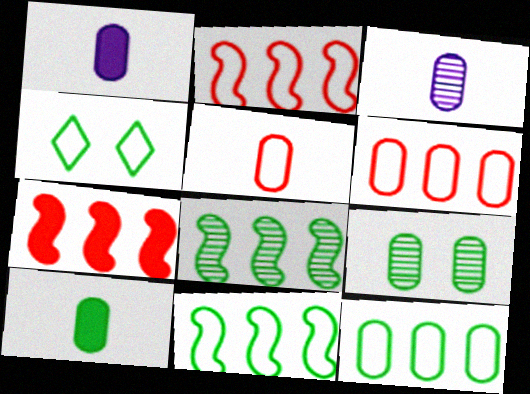[[1, 6, 9], 
[3, 4, 7], 
[3, 5, 10], 
[4, 8, 10], 
[9, 10, 12]]